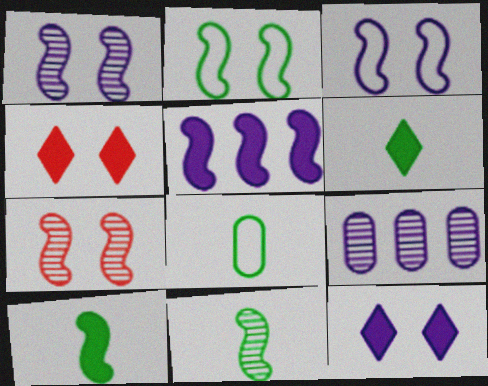[[6, 8, 11]]